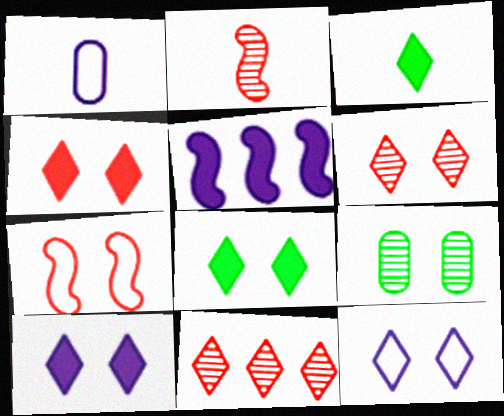[[1, 2, 3], 
[3, 11, 12], 
[4, 8, 10], 
[6, 8, 12], 
[7, 9, 10]]